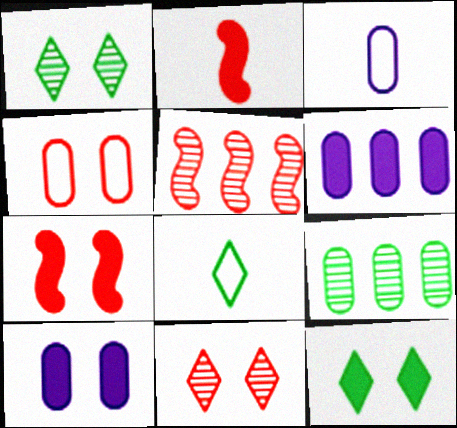[[2, 6, 12], 
[3, 5, 12], 
[4, 7, 11], 
[5, 8, 10], 
[7, 10, 12]]